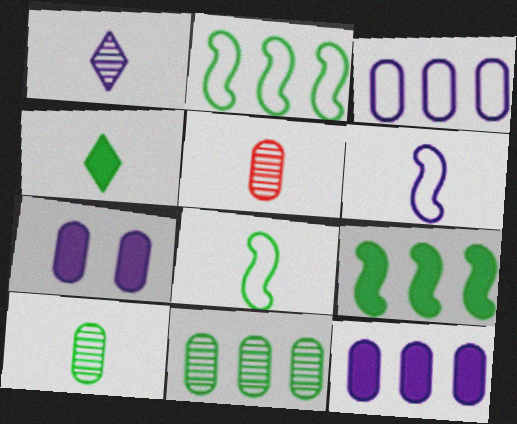[[4, 5, 6], 
[4, 8, 10]]